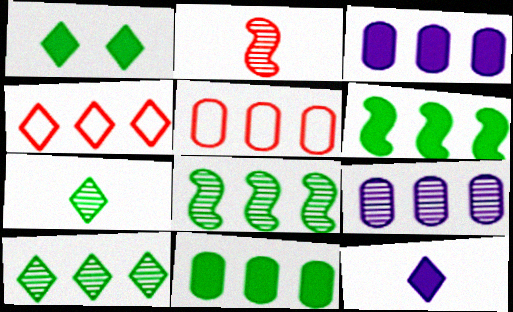[[3, 4, 8], 
[4, 6, 9], 
[5, 9, 11]]